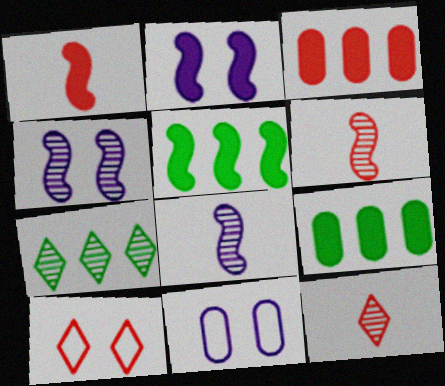[[1, 2, 5], 
[1, 7, 11], 
[3, 6, 10], 
[5, 11, 12], 
[8, 9, 10]]